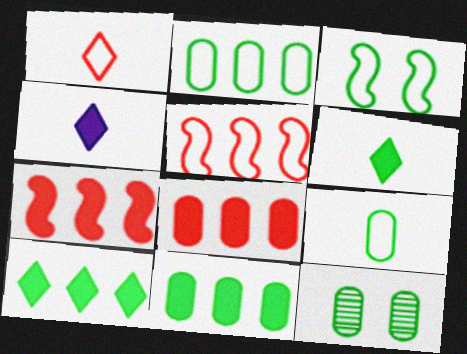[[4, 5, 12], 
[9, 11, 12]]